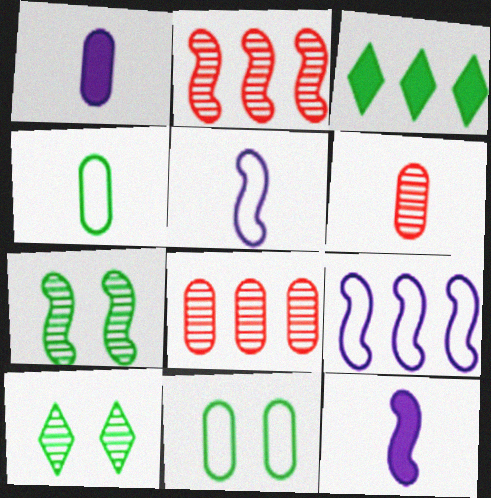[[1, 4, 6], 
[1, 8, 11], 
[3, 4, 7], 
[3, 8, 9]]